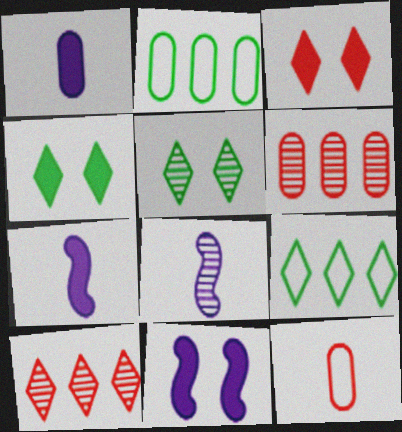[[2, 3, 8], 
[5, 6, 8]]